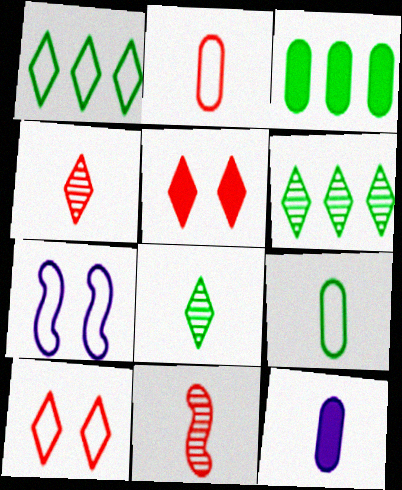[[1, 2, 7], 
[3, 4, 7]]